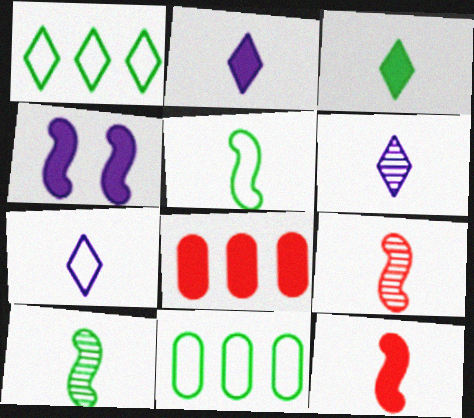[[2, 6, 7], 
[3, 4, 8]]